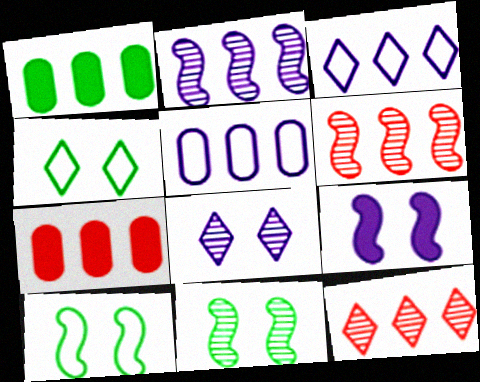[[1, 3, 6]]